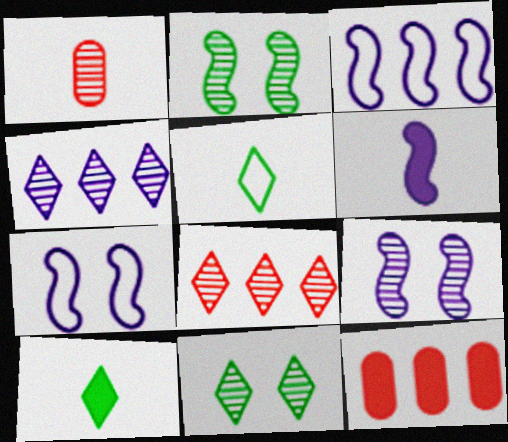[[1, 2, 4], 
[1, 5, 6], 
[3, 6, 9], 
[5, 9, 12]]